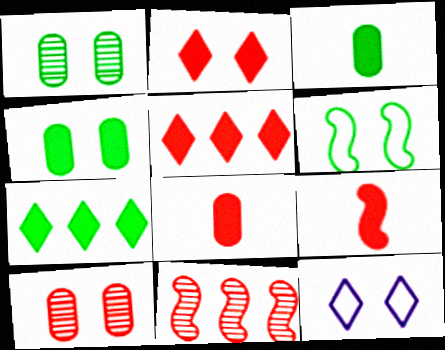[[3, 11, 12]]